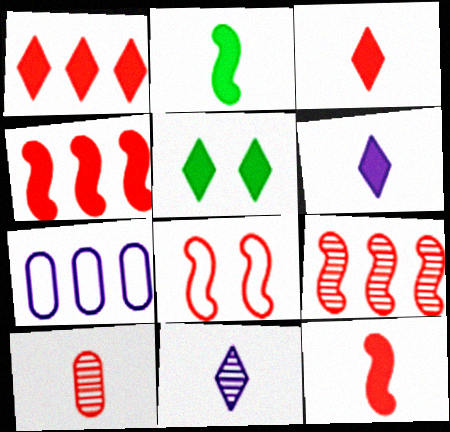[[1, 5, 6], 
[1, 8, 10], 
[8, 9, 12]]